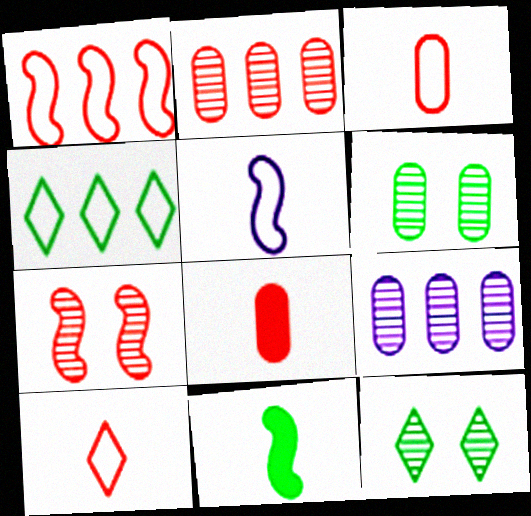[[4, 6, 11]]